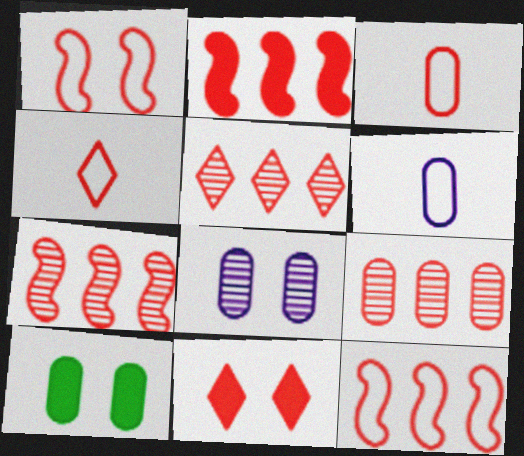[[2, 7, 12], 
[3, 7, 11], 
[4, 5, 11], 
[5, 7, 9], 
[6, 9, 10]]